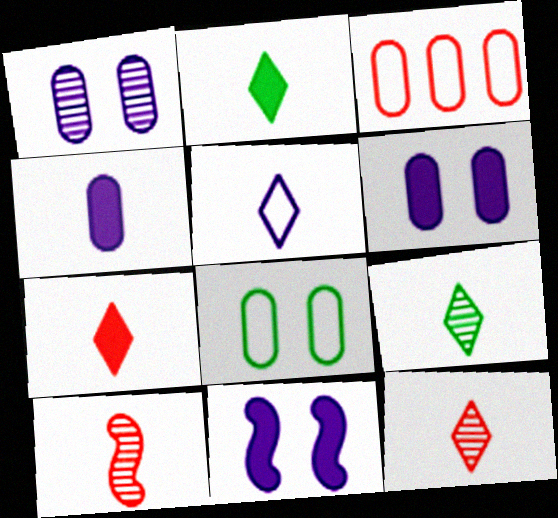[[2, 5, 12], 
[3, 9, 11], 
[5, 7, 9]]